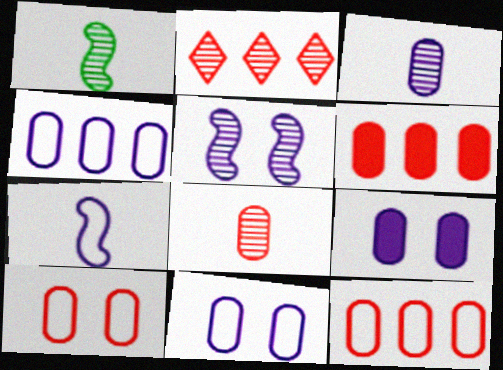[[3, 4, 9], 
[6, 8, 10]]